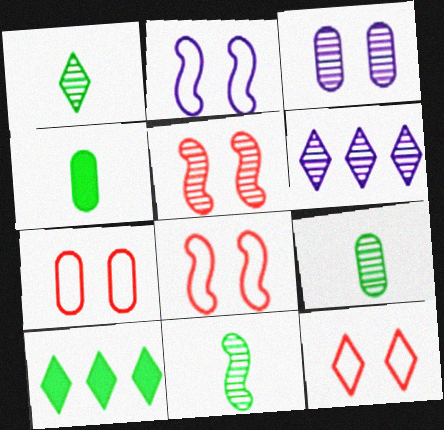[[1, 9, 11], 
[4, 6, 8], 
[5, 6, 9], 
[7, 8, 12]]